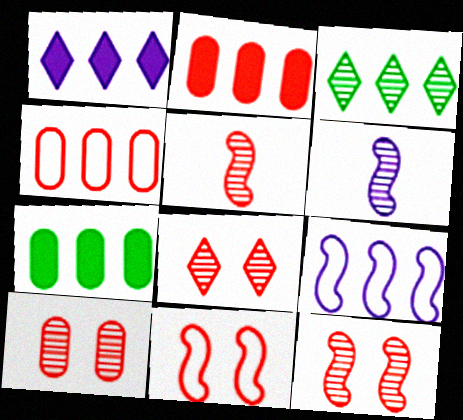[[2, 3, 9], 
[3, 6, 10], 
[8, 10, 12]]